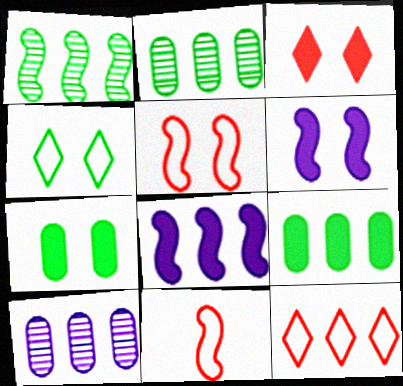[[1, 6, 11], 
[2, 8, 12], 
[3, 6, 7]]